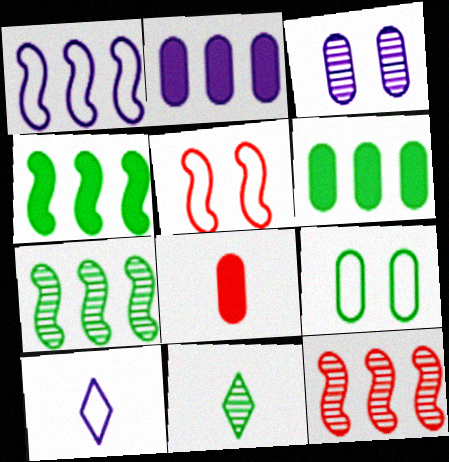[[1, 4, 12], 
[2, 5, 11], 
[3, 11, 12], 
[4, 9, 11]]